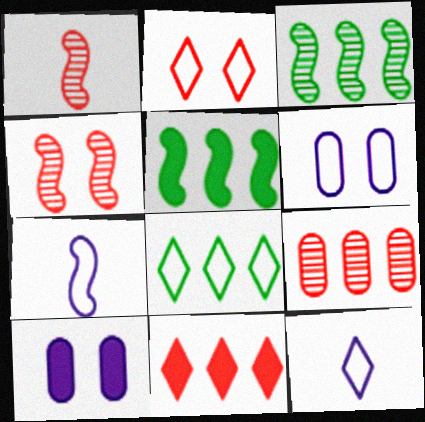[[1, 8, 10], 
[2, 8, 12], 
[4, 5, 7]]